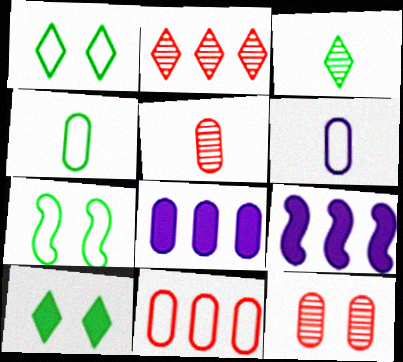[[1, 5, 9], 
[4, 8, 12]]